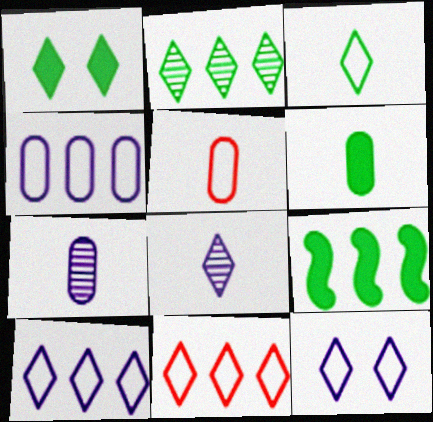[[1, 2, 3], 
[1, 6, 9], 
[1, 8, 11], 
[3, 11, 12], 
[5, 6, 7]]